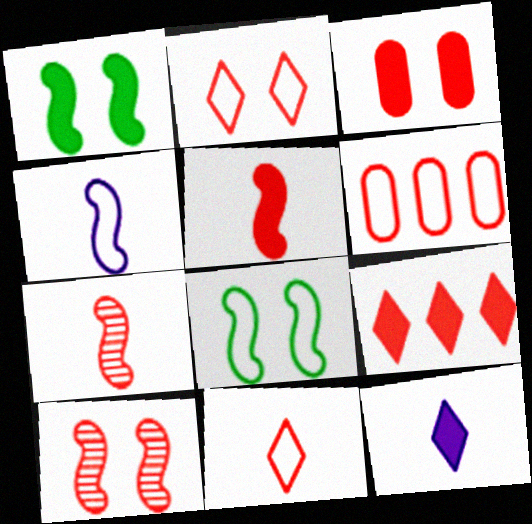[[2, 3, 10], 
[3, 5, 9]]